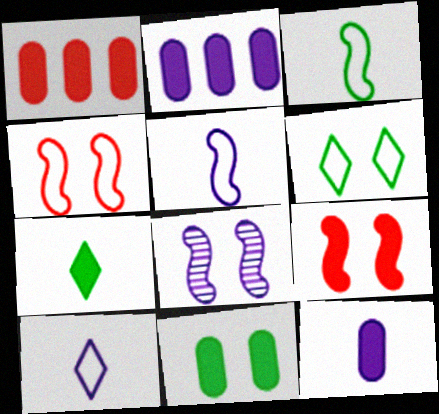[[1, 11, 12], 
[2, 7, 9], 
[2, 8, 10]]